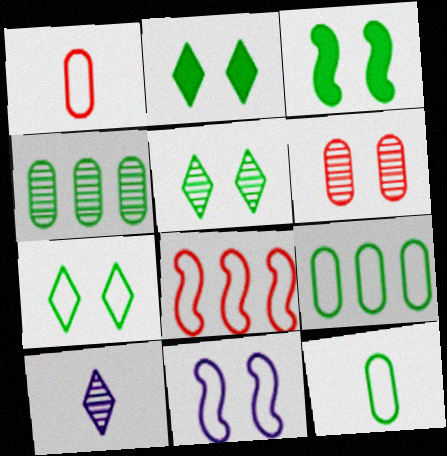[[2, 5, 7], 
[2, 6, 11]]